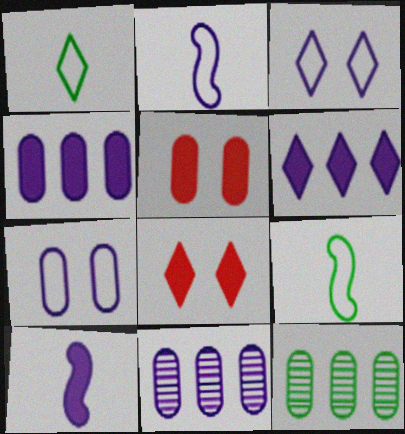[[2, 8, 12], 
[3, 10, 11], 
[8, 9, 11]]